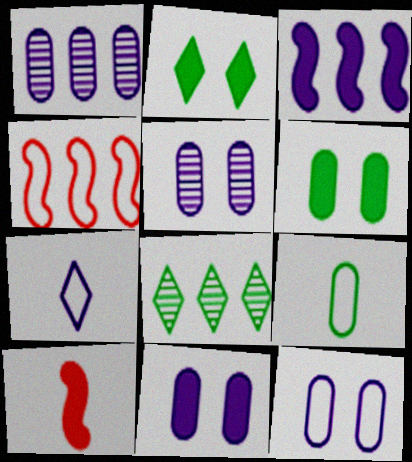[[3, 5, 7], 
[5, 11, 12], 
[8, 10, 12]]